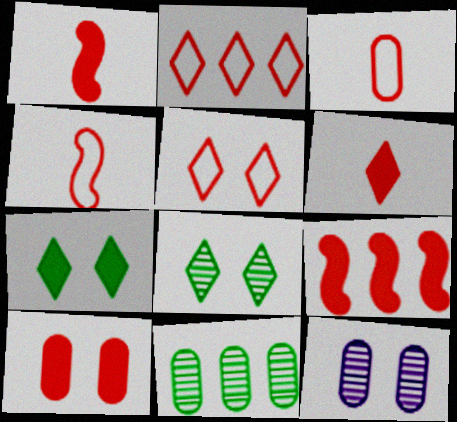[[6, 9, 10]]